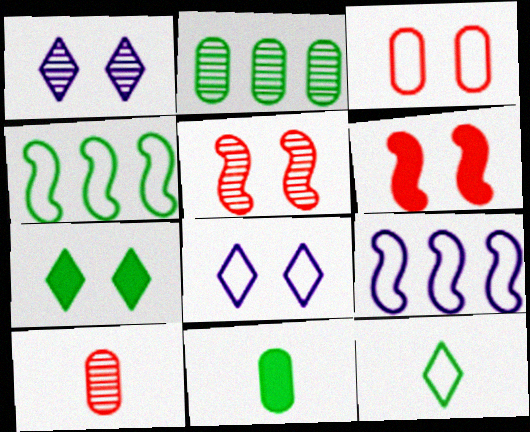[[3, 9, 12], 
[7, 9, 10]]